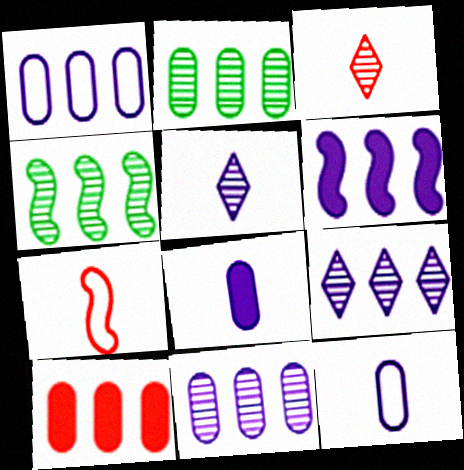[[1, 2, 10], 
[1, 6, 9]]